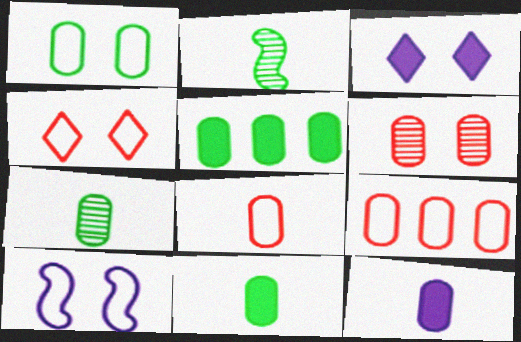[[1, 4, 10], 
[1, 5, 7], 
[2, 3, 9], 
[7, 8, 12]]